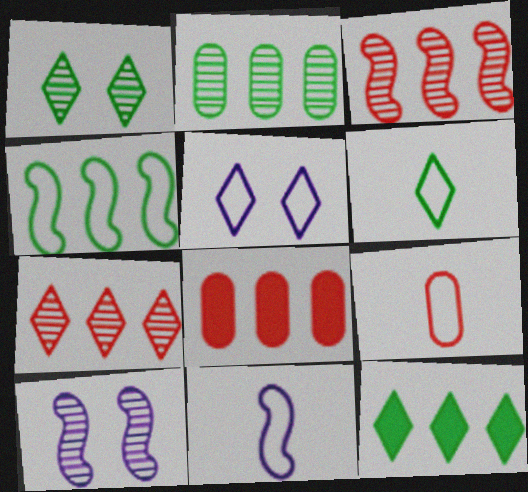[[1, 6, 12], 
[1, 8, 11], 
[2, 4, 12], 
[4, 5, 9], 
[6, 8, 10], 
[6, 9, 11], 
[9, 10, 12]]